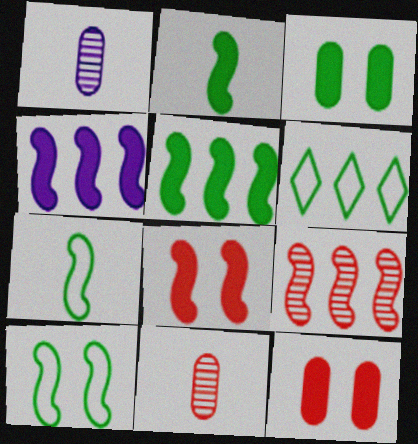[[1, 6, 8], 
[2, 4, 8]]